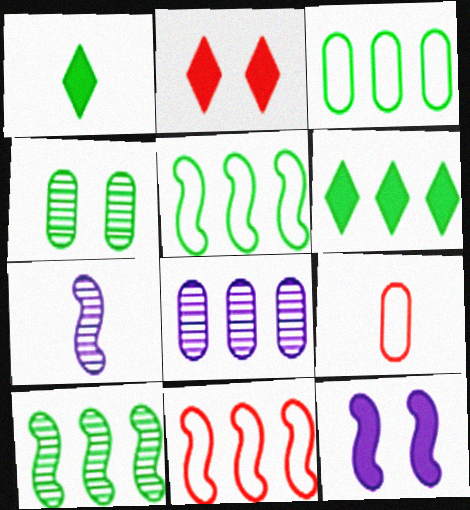[[1, 4, 5], 
[1, 7, 9], 
[2, 3, 7], 
[3, 6, 10], 
[6, 8, 11]]